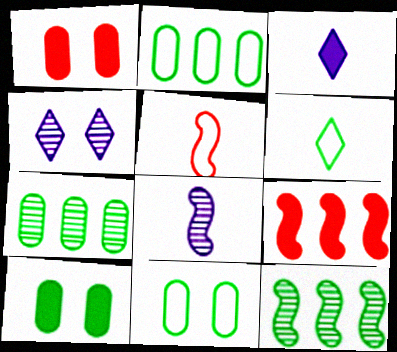[[3, 9, 10], 
[6, 10, 12]]